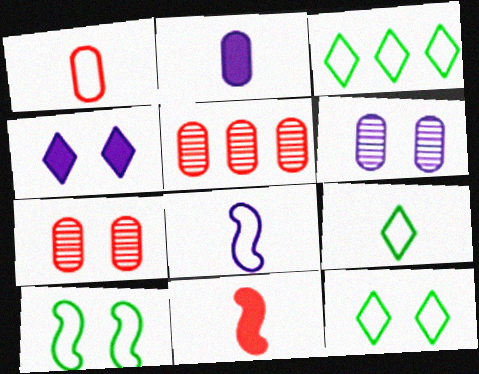[[1, 8, 9], 
[3, 6, 11], 
[3, 9, 12], 
[4, 7, 10]]